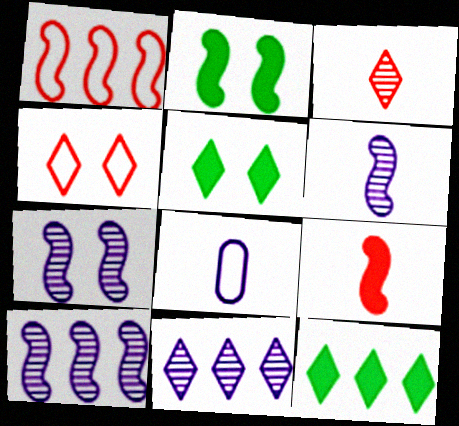[[1, 2, 6], 
[6, 7, 10]]